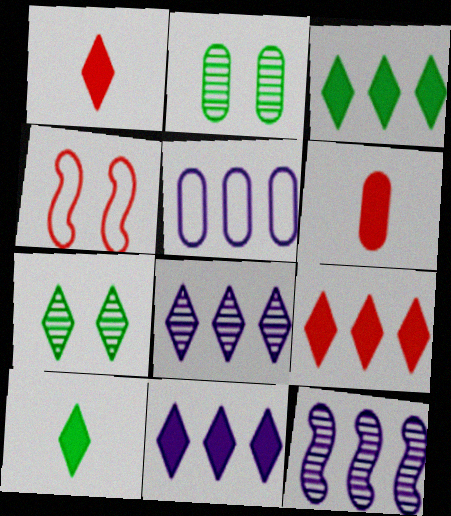[[2, 5, 6], 
[3, 9, 11], 
[5, 11, 12]]